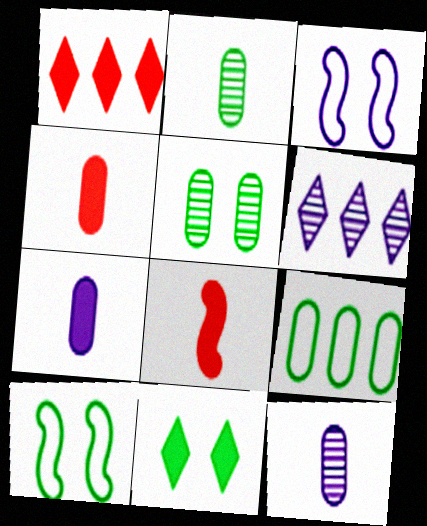[[1, 2, 3], 
[1, 10, 12], 
[3, 6, 7], 
[4, 6, 10], 
[5, 10, 11]]